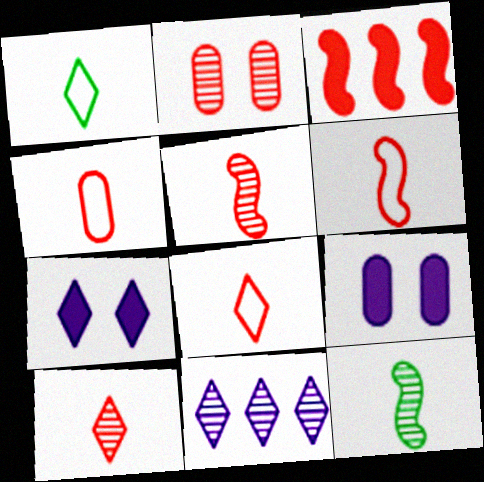[[2, 3, 8], 
[2, 11, 12], 
[4, 6, 8]]